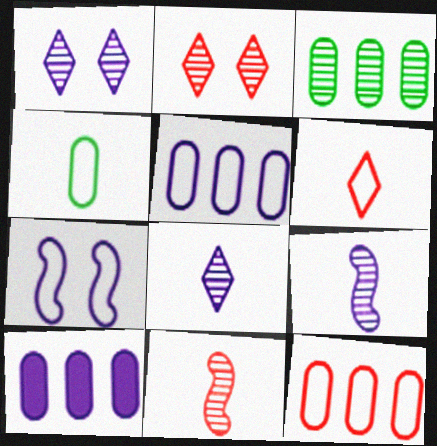[[1, 3, 11], 
[2, 3, 9], 
[3, 10, 12], 
[7, 8, 10]]